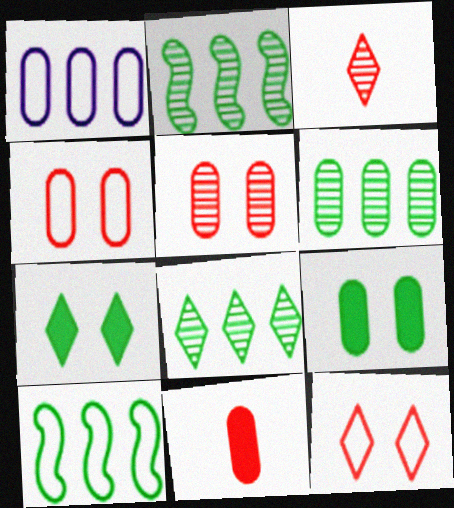[[2, 6, 8]]